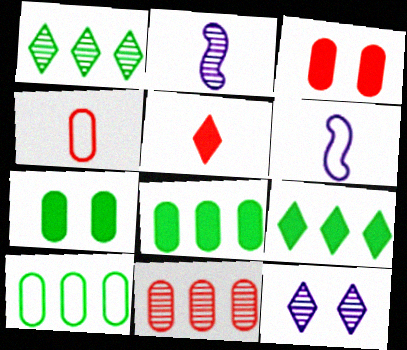[[1, 3, 6], 
[3, 4, 11]]